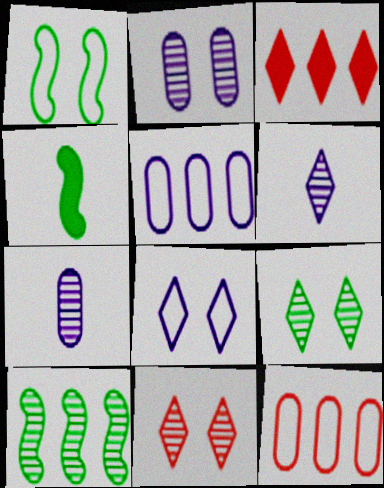[[1, 3, 7], 
[1, 4, 10], 
[3, 5, 10], 
[4, 5, 11], 
[7, 10, 11]]